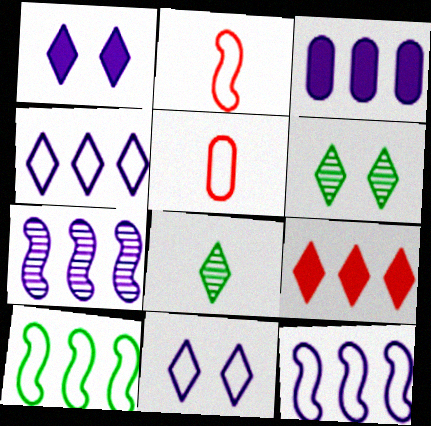[[2, 3, 6], 
[3, 4, 7], 
[5, 10, 11], 
[8, 9, 11]]